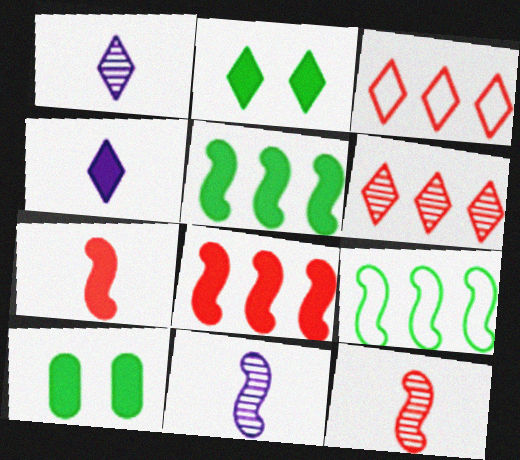[[1, 2, 3], 
[3, 10, 11], 
[4, 8, 10]]